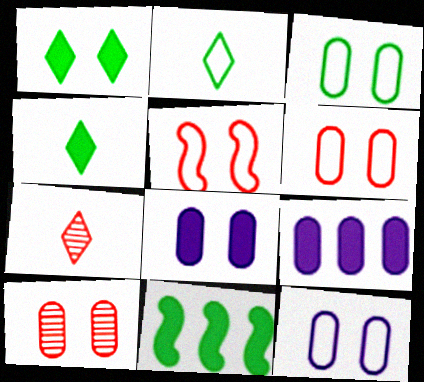[[3, 6, 12], 
[3, 8, 10], 
[7, 11, 12]]